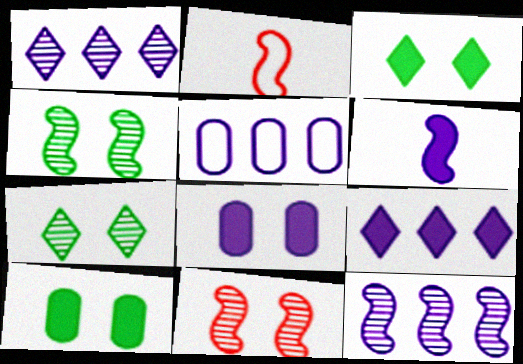[[1, 2, 10], 
[5, 9, 12], 
[6, 8, 9]]